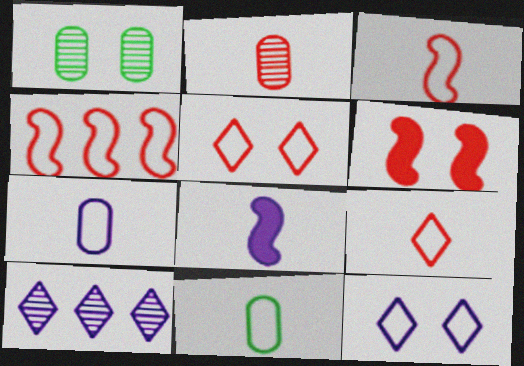[[1, 6, 12], 
[4, 11, 12], 
[6, 10, 11]]